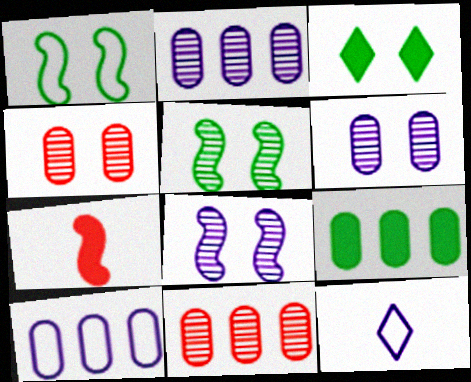[[9, 10, 11]]